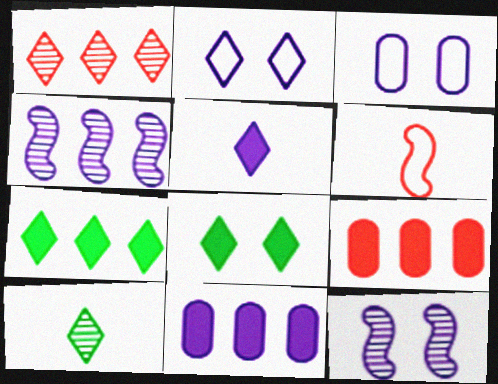[[3, 4, 5]]